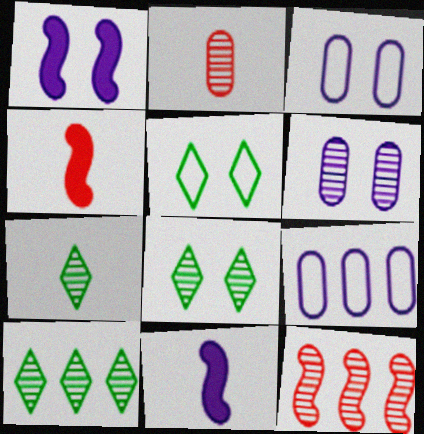[[3, 4, 10], 
[4, 8, 9], 
[6, 7, 12], 
[7, 8, 10]]